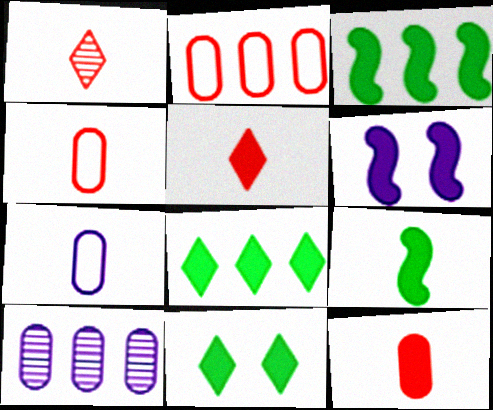[[1, 7, 9], 
[6, 8, 12]]